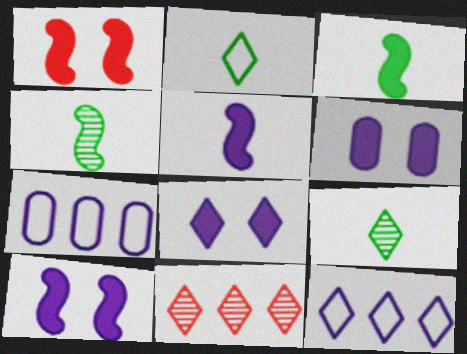[[1, 7, 9], 
[2, 8, 11], 
[6, 8, 10]]